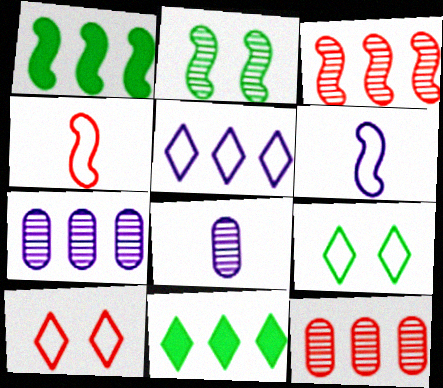[[1, 5, 12], 
[1, 8, 10]]